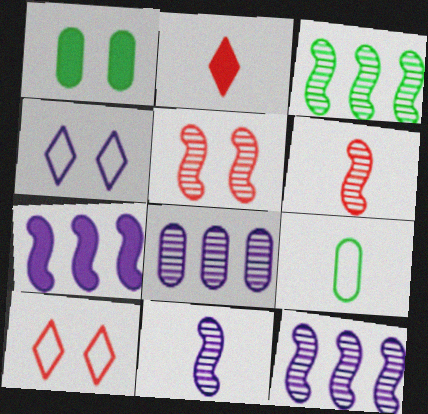[[1, 2, 7], 
[1, 4, 5], 
[2, 9, 11], 
[3, 5, 11]]